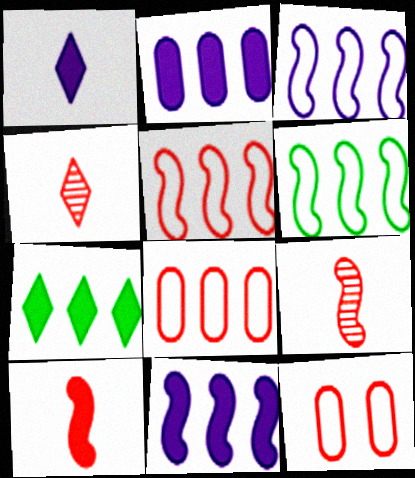[[3, 5, 6]]